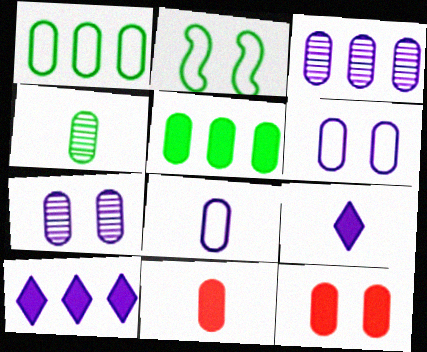[[1, 7, 11], 
[4, 8, 11]]